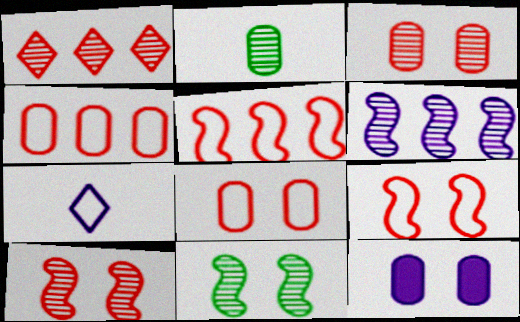[[2, 4, 12], 
[6, 7, 12]]